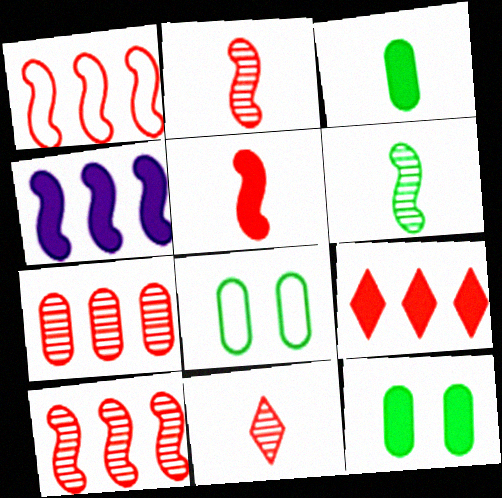[[1, 7, 9], 
[4, 8, 11]]